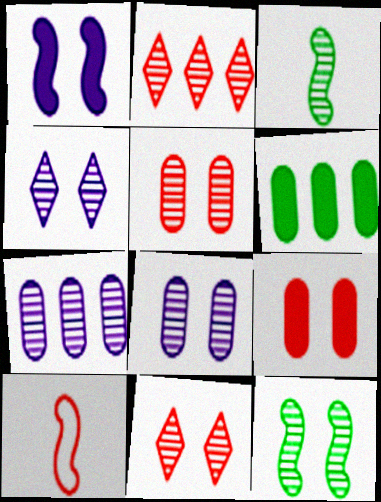[[2, 3, 8], 
[2, 9, 10], 
[3, 7, 11], 
[4, 5, 12], 
[4, 6, 10], 
[8, 11, 12]]